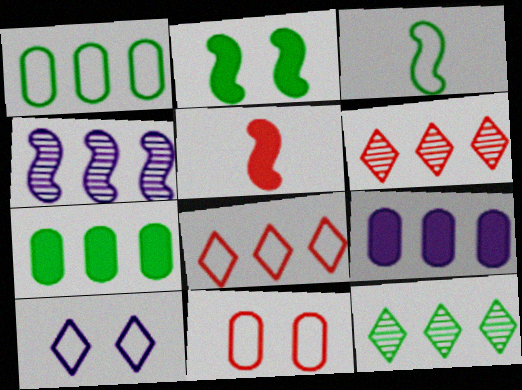[[4, 7, 8], 
[5, 6, 11]]